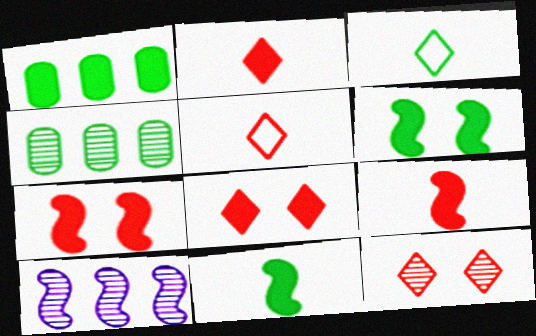[[3, 4, 6]]